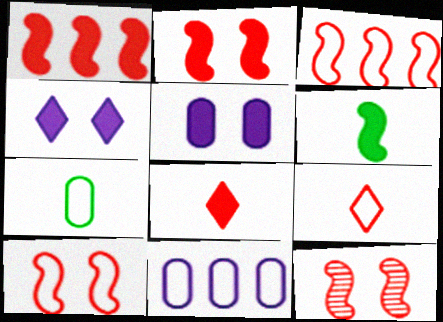[[2, 10, 12]]